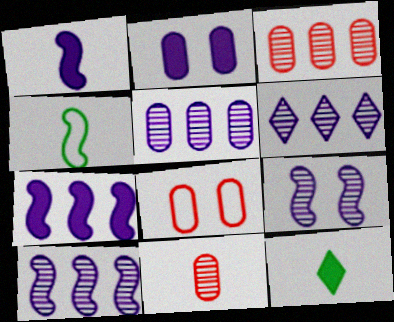[[5, 6, 10], 
[8, 10, 12]]